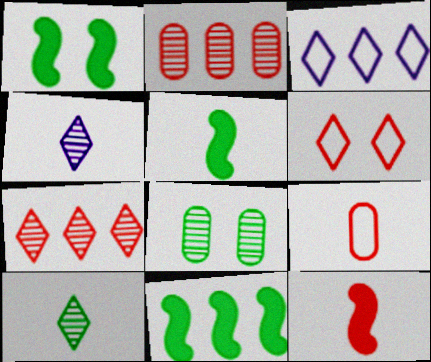[[1, 5, 11], 
[2, 3, 11], 
[2, 6, 12], 
[3, 8, 12], 
[4, 5, 9]]